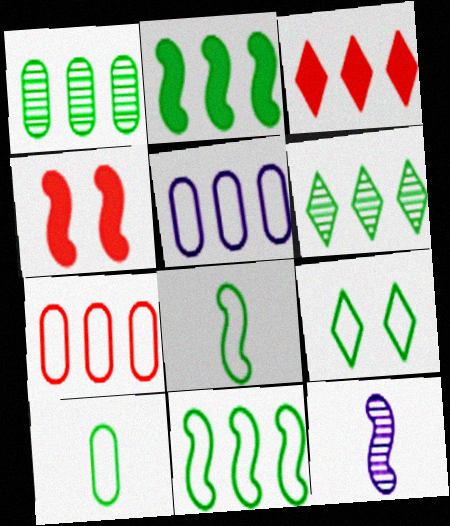[[4, 11, 12], 
[9, 10, 11]]